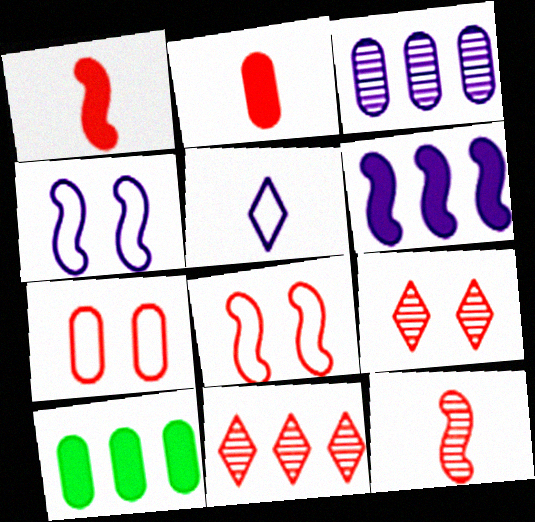[[1, 7, 11], 
[2, 8, 11]]